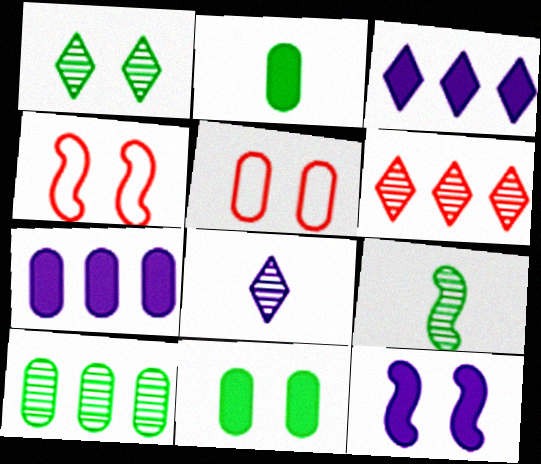[[1, 5, 12], 
[1, 6, 8], 
[1, 9, 10], 
[3, 5, 9]]